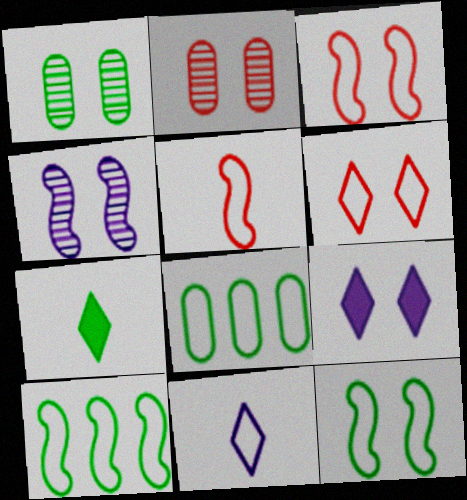[[1, 3, 9], 
[1, 7, 10], 
[2, 9, 12], 
[3, 8, 11]]